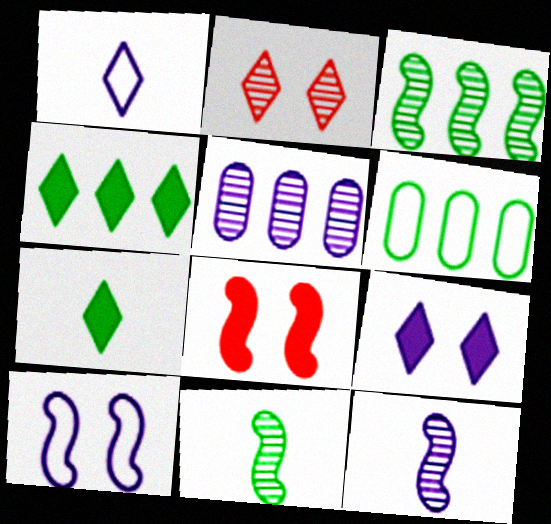[[1, 2, 4], 
[2, 5, 11], 
[3, 4, 6]]